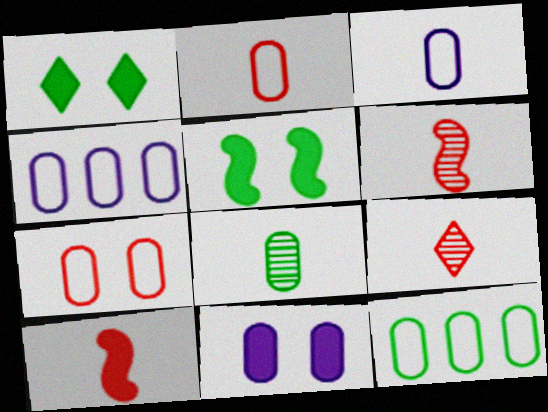[[1, 4, 6], 
[2, 9, 10], 
[3, 7, 12], 
[4, 5, 9]]